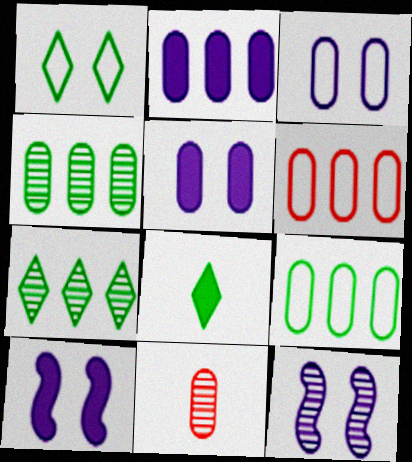[[1, 7, 8], 
[2, 4, 6], 
[5, 9, 11], 
[6, 8, 12], 
[7, 11, 12]]